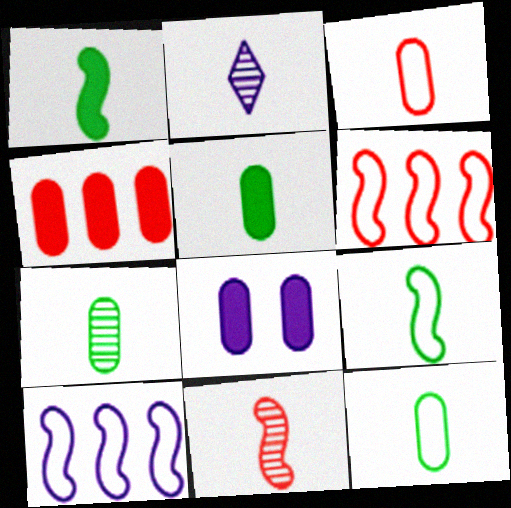[[1, 2, 3], 
[2, 7, 11], 
[2, 8, 10], 
[4, 5, 8], 
[5, 7, 12]]